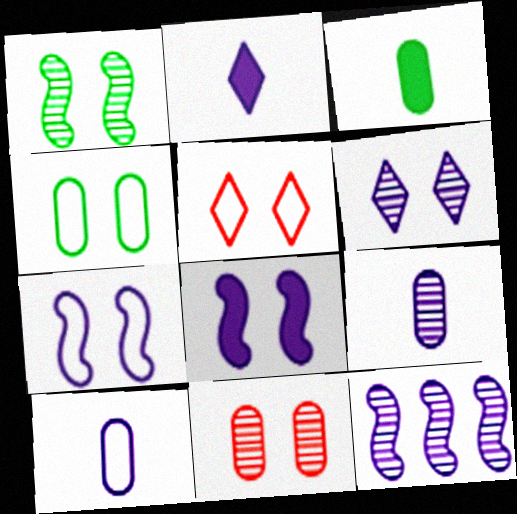[[1, 6, 11], 
[3, 5, 12], 
[4, 5, 7], 
[6, 9, 12]]